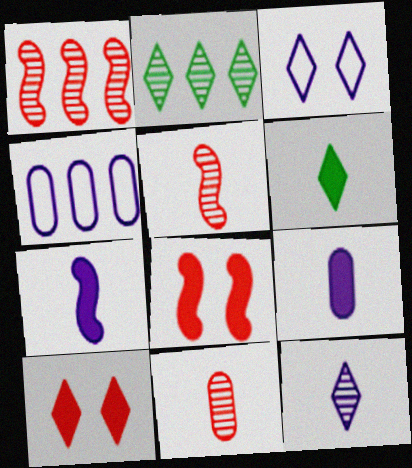[]